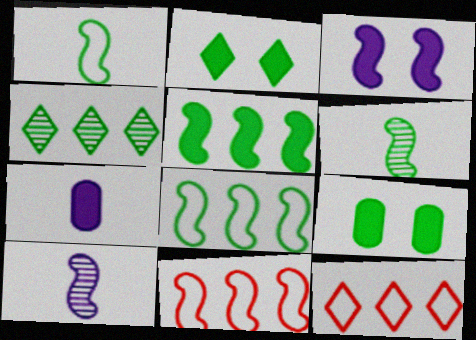[[1, 4, 9], 
[3, 6, 11], 
[9, 10, 12]]